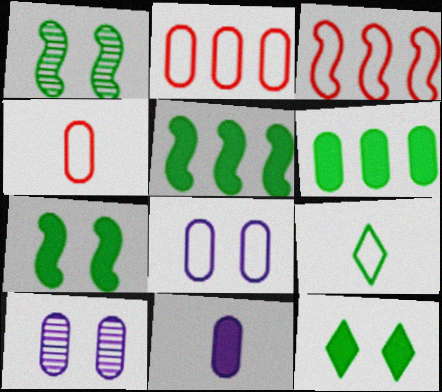[[1, 6, 9], 
[3, 8, 9], 
[4, 6, 10]]